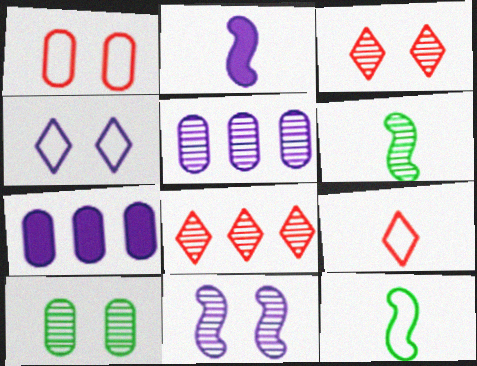[[2, 4, 5], 
[3, 5, 6], 
[3, 7, 12], 
[3, 10, 11]]